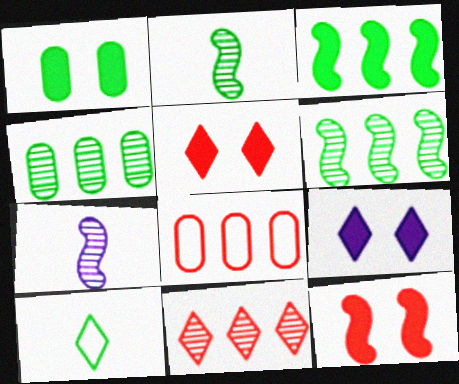[[1, 6, 10], 
[1, 9, 12], 
[2, 8, 9], 
[9, 10, 11]]